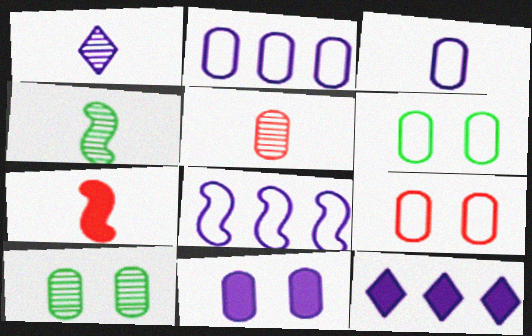[[1, 4, 5], 
[1, 8, 11], 
[4, 9, 12], 
[9, 10, 11]]